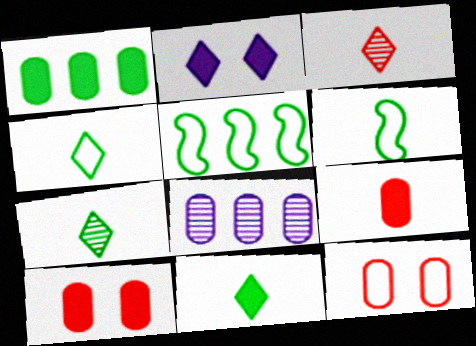[[4, 7, 11]]